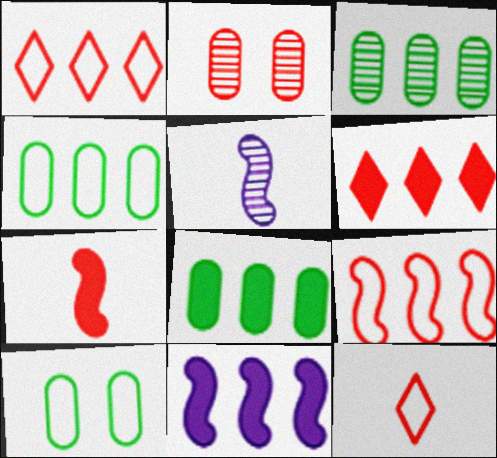[[1, 2, 7], 
[1, 3, 11], 
[3, 4, 8], 
[5, 6, 10], 
[6, 8, 11]]